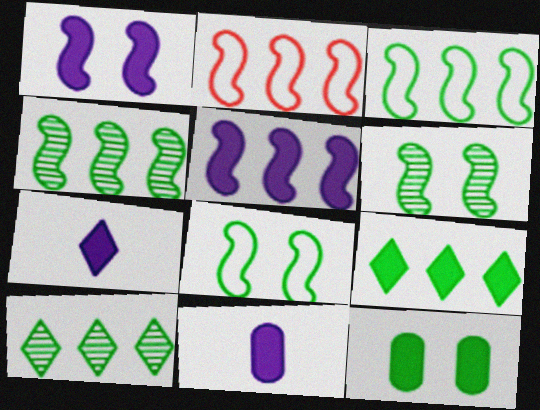[[2, 4, 5]]